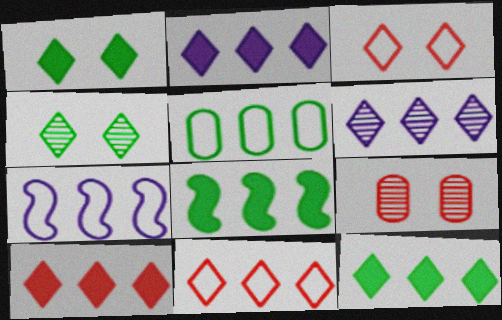[[2, 10, 12], 
[5, 7, 11], 
[6, 11, 12]]